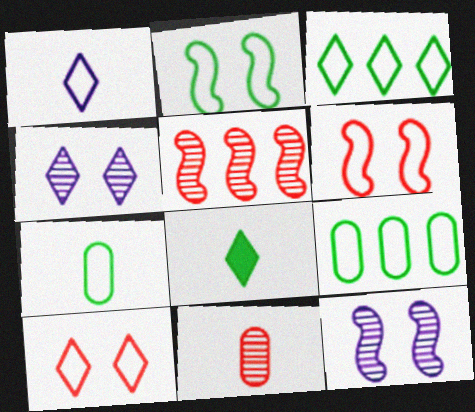[[1, 3, 10], 
[1, 6, 9], 
[2, 3, 7]]